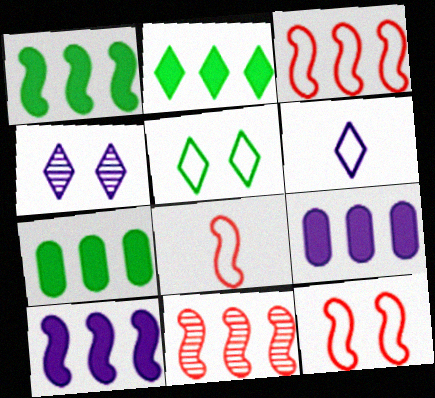[[1, 2, 7], 
[3, 8, 12], 
[4, 7, 8]]